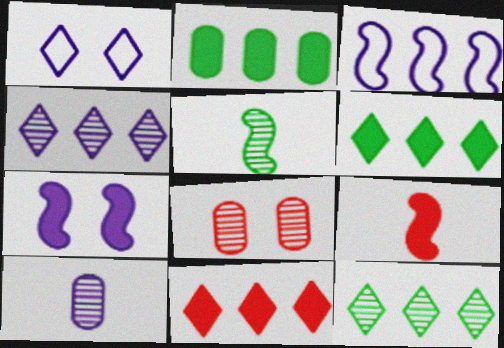[[4, 5, 8]]